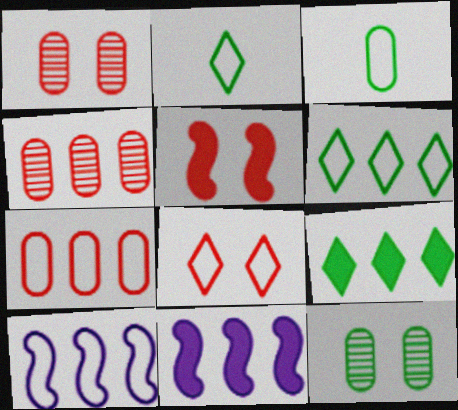[[1, 2, 11], 
[1, 5, 8], 
[3, 8, 10], 
[4, 6, 11], 
[4, 9, 10], 
[6, 7, 10]]